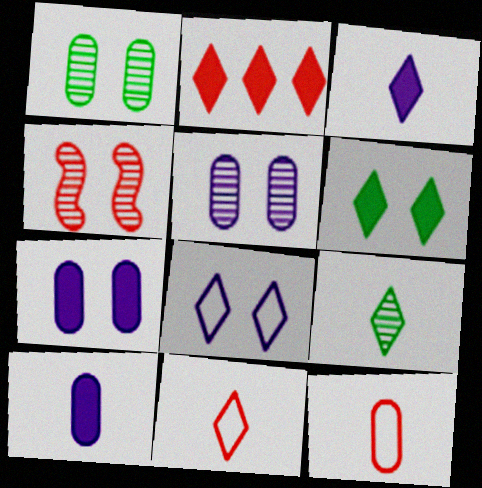[[2, 3, 6], 
[2, 4, 12], 
[2, 8, 9], 
[3, 9, 11]]